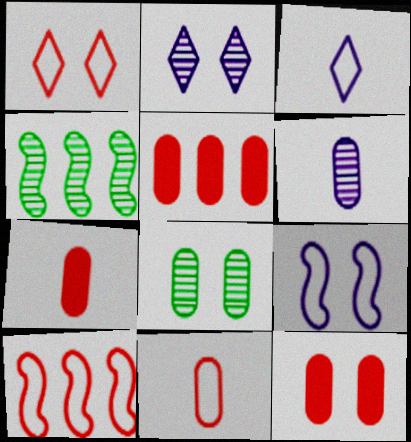[[1, 10, 11], 
[3, 4, 12], 
[5, 7, 12]]